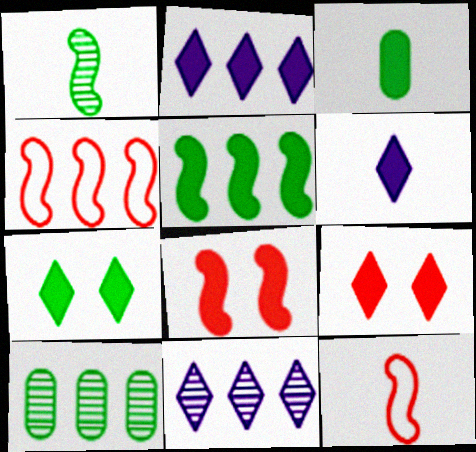[[2, 3, 8], 
[2, 4, 10], 
[3, 5, 7]]